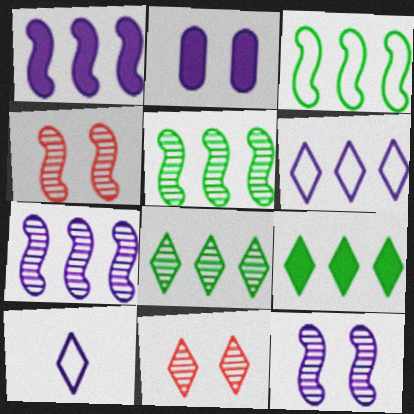[[2, 7, 10], 
[9, 10, 11]]